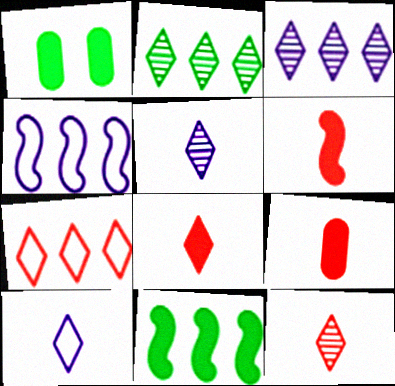[[1, 4, 12], 
[6, 8, 9]]